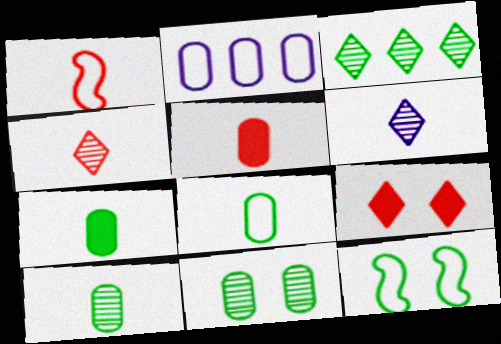[[1, 4, 5], 
[1, 6, 7], 
[2, 5, 11], 
[3, 7, 12], 
[7, 8, 10]]